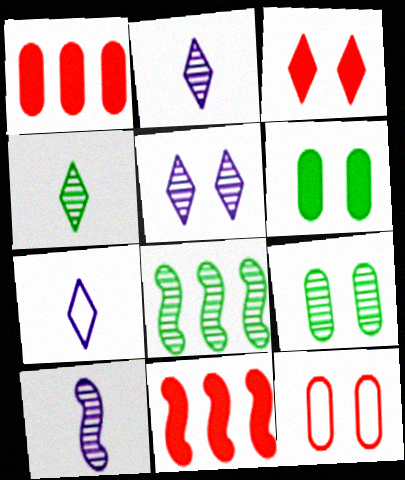[[4, 8, 9], 
[7, 9, 11]]